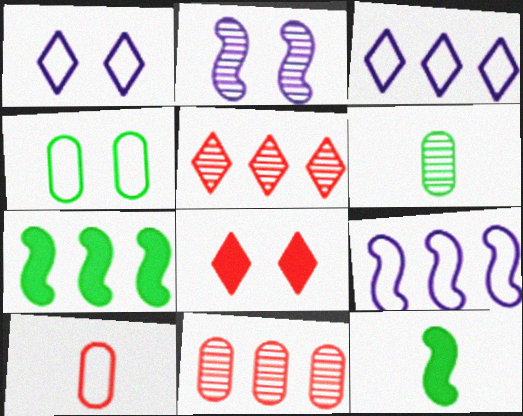[[1, 11, 12], 
[2, 4, 8], 
[2, 5, 6], 
[3, 7, 11], 
[6, 8, 9]]